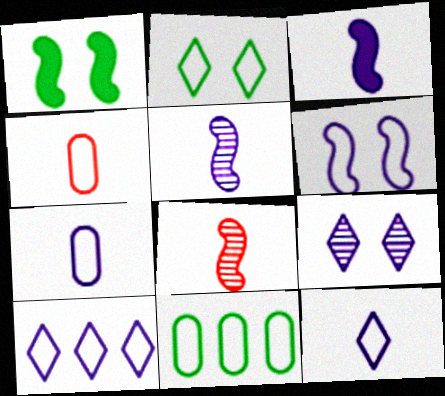[[6, 7, 10]]